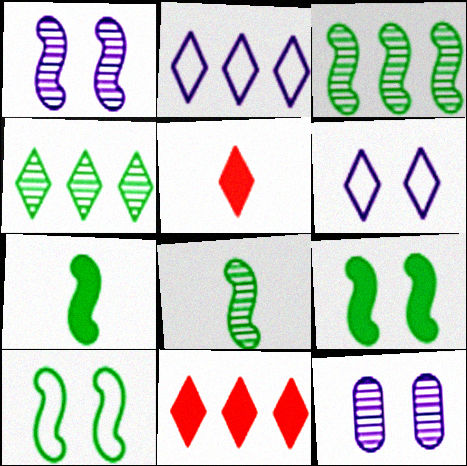[[2, 4, 11], 
[3, 7, 10], 
[4, 5, 6]]